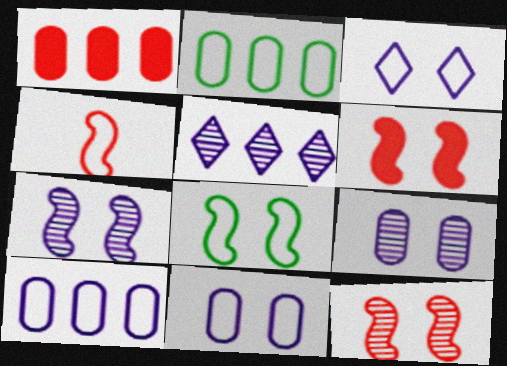[[2, 3, 4], 
[6, 7, 8]]